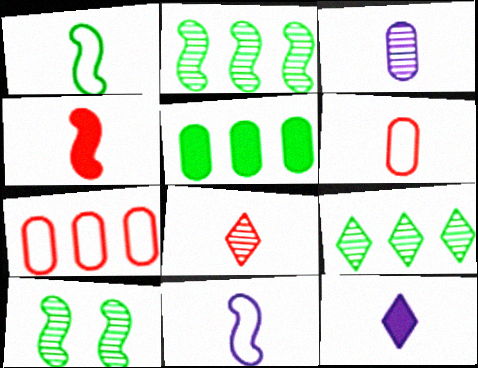[[3, 11, 12], 
[4, 6, 8], 
[7, 10, 12]]